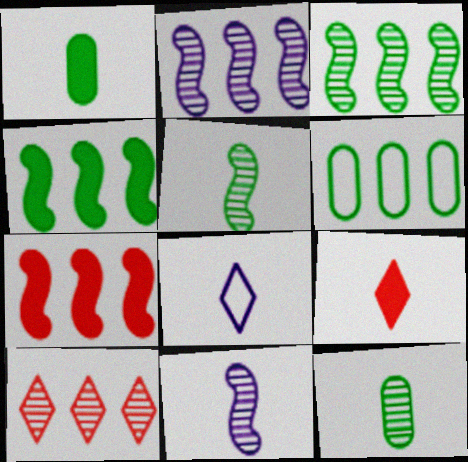[]